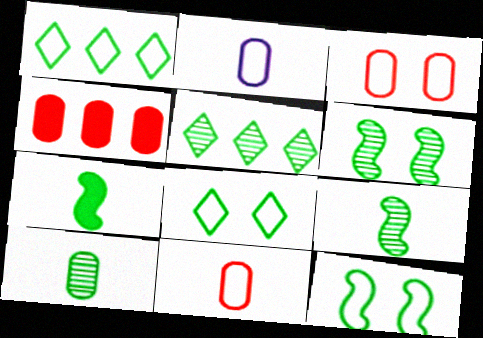[[5, 6, 10]]